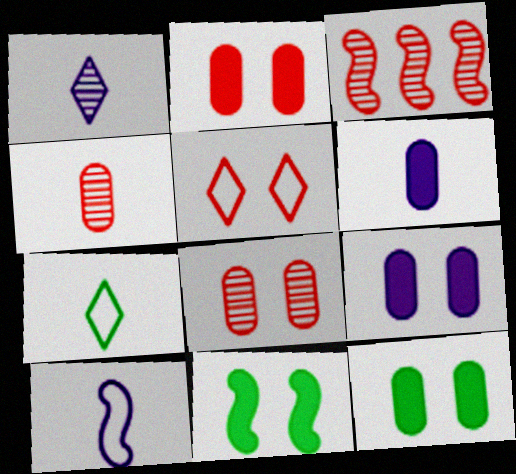[[1, 6, 10], 
[2, 9, 12], 
[3, 7, 9], 
[3, 10, 11]]